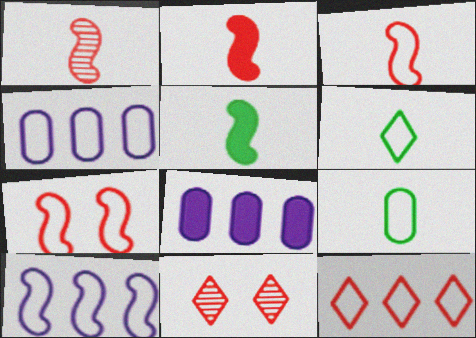[[1, 2, 3], 
[4, 5, 11], 
[4, 6, 7]]